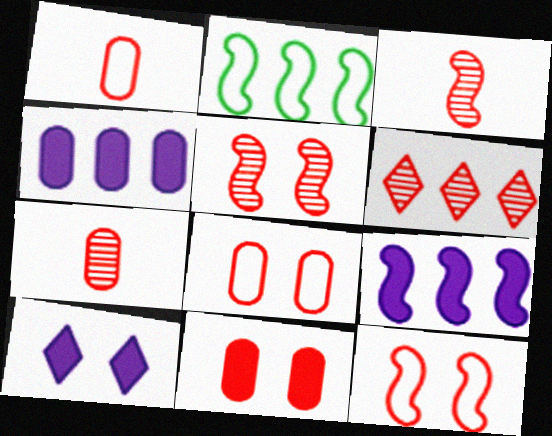[[2, 4, 6], 
[2, 7, 10], 
[5, 6, 7]]